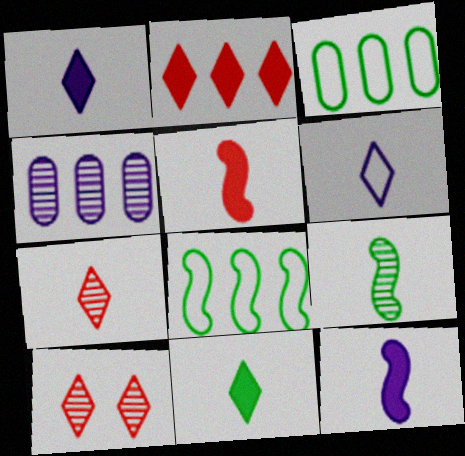[[2, 4, 8], 
[3, 10, 12], 
[4, 9, 10], 
[6, 7, 11]]